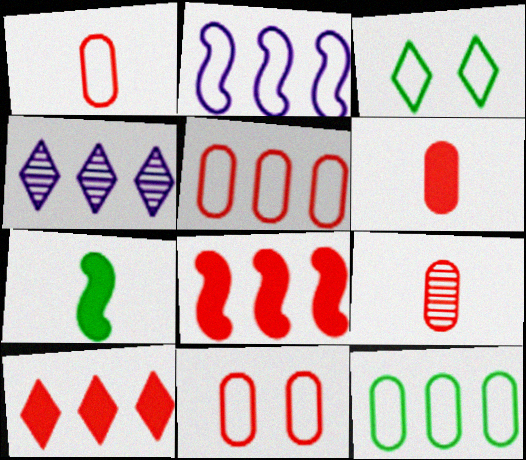[[1, 2, 3], 
[1, 5, 11], 
[1, 6, 9], 
[4, 7, 11], 
[4, 8, 12]]